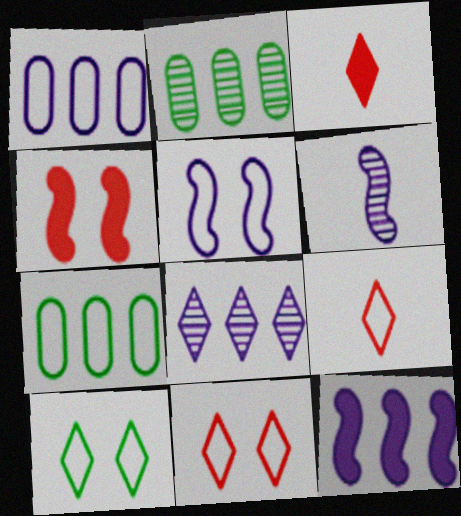[[1, 8, 12], 
[2, 3, 5], 
[3, 8, 10], 
[5, 6, 12], 
[5, 7, 9]]